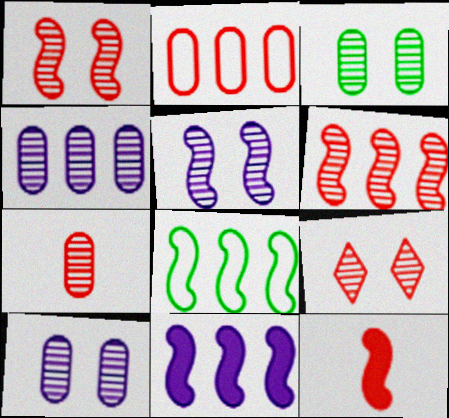[[2, 9, 12], 
[3, 4, 7], 
[3, 5, 9], 
[5, 8, 12], 
[6, 7, 9], 
[6, 8, 11]]